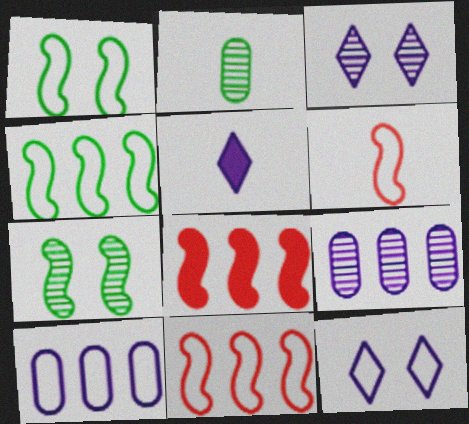[[2, 5, 6], 
[2, 8, 12]]